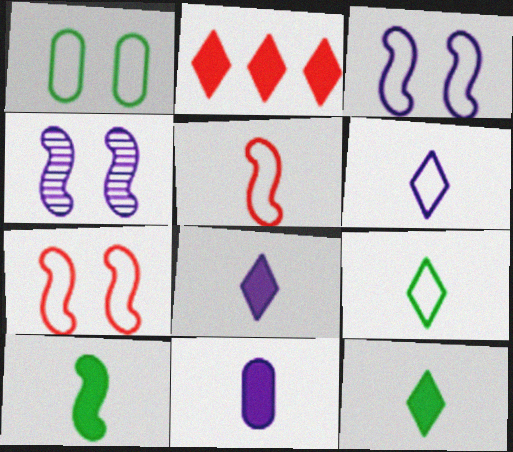[]